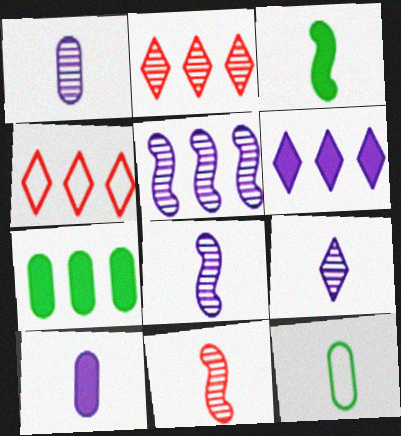[[1, 8, 9], 
[4, 5, 7]]